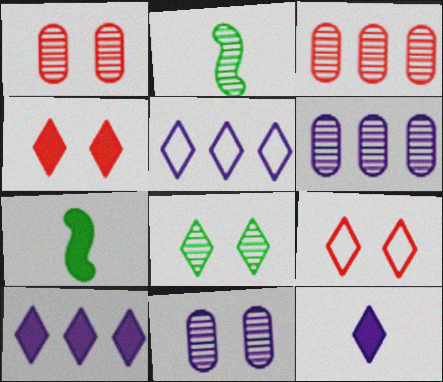[[1, 5, 7], 
[6, 7, 9]]